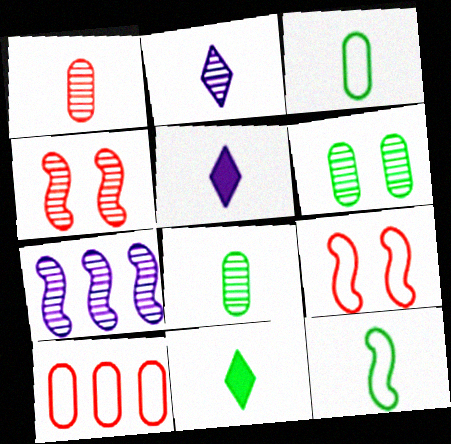[[1, 5, 12], 
[8, 11, 12]]